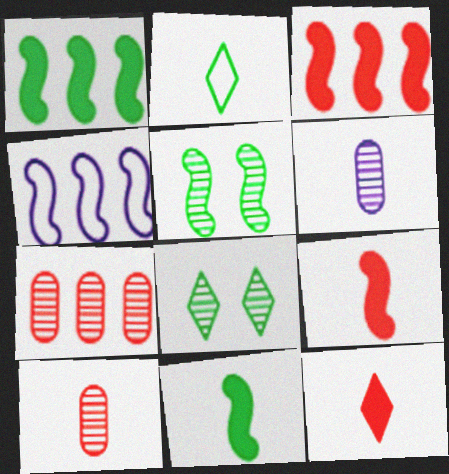[[2, 6, 9], 
[4, 5, 9]]